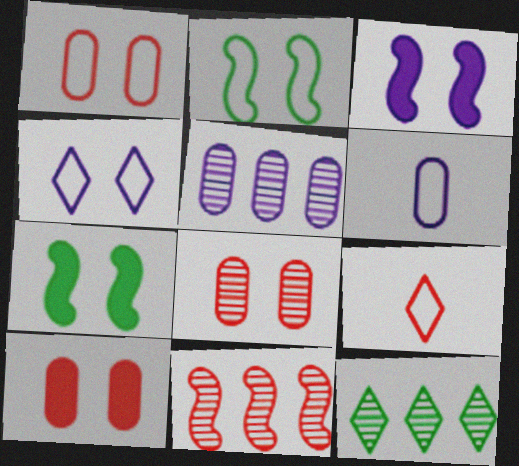[[1, 2, 4], 
[1, 8, 10], 
[4, 7, 8], 
[5, 7, 9], 
[5, 11, 12], 
[9, 10, 11]]